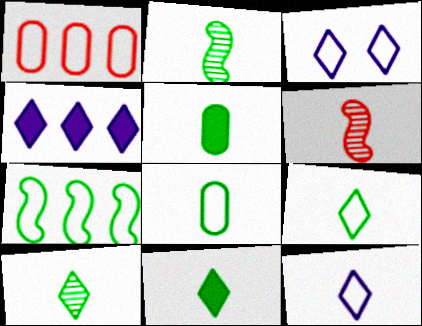[[2, 5, 9], 
[2, 8, 11], 
[5, 6, 12], 
[9, 10, 11]]